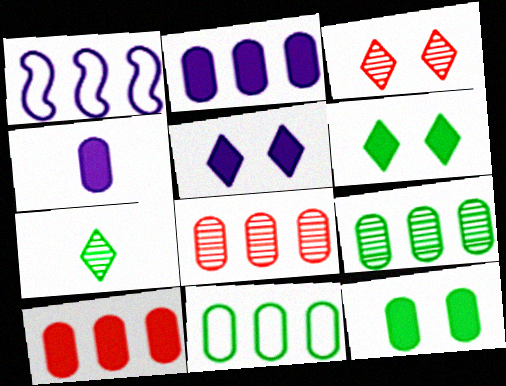[[2, 8, 11], 
[4, 10, 12]]